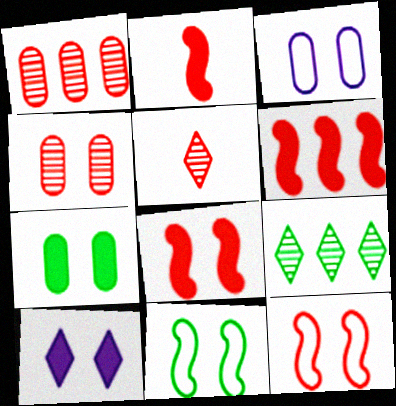[[2, 3, 9], 
[2, 6, 8], 
[3, 4, 7], 
[4, 10, 11], 
[7, 8, 10]]